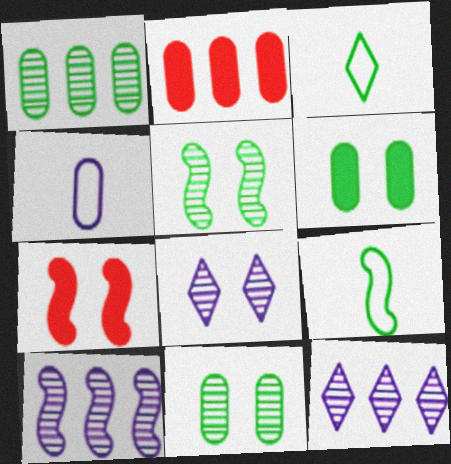[[2, 4, 11], 
[2, 8, 9], 
[7, 9, 10]]